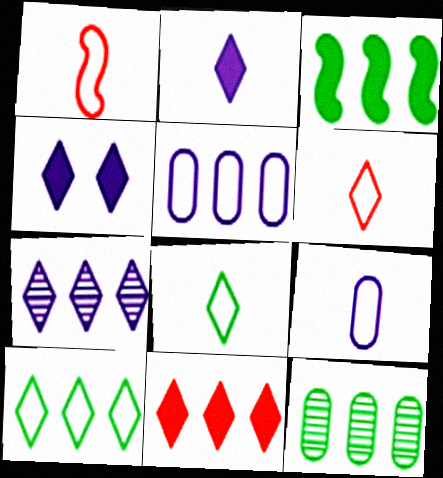[[1, 4, 12], 
[1, 8, 9], 
[3, 10, 12], 
[7, 10, 11]]